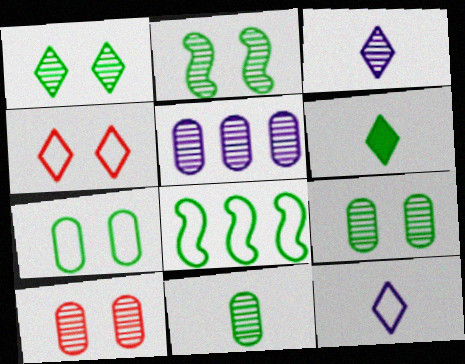[[1, 2, 9], 
[5, 10, 11], 
[6, 8, 9]]